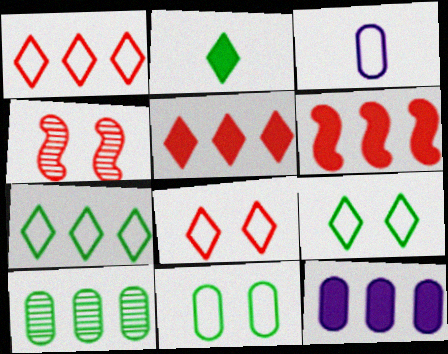[]